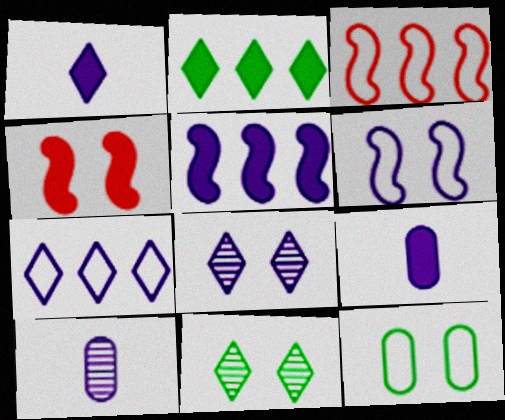[[1, 7, 8], 
[2, 4, 9], 
[3, 9, 11], 
[4, 8, 12]]